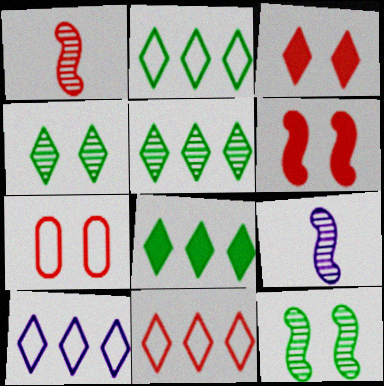[[2, 5, 8], 
[2, 10, 11], 
[7, 8, 9]]